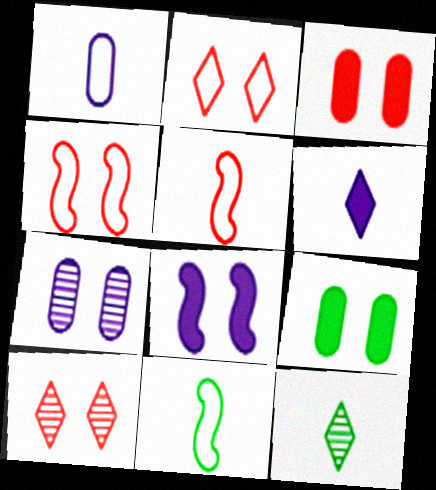[[3, 4, 10]]